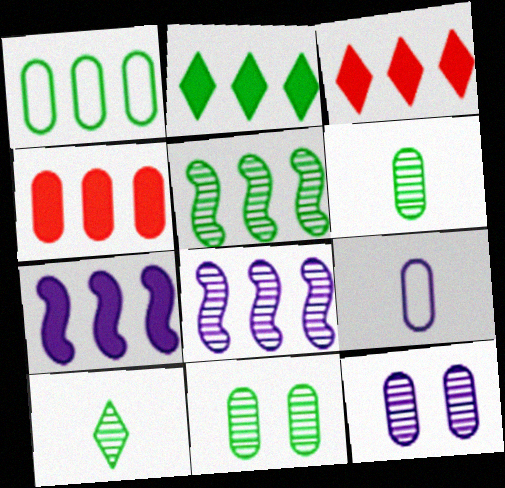[[1, 2, 5], 
[1, 3, 8], 
[2, 4, 7], 
[4, 9, 11], 
[5, 10, 11]]